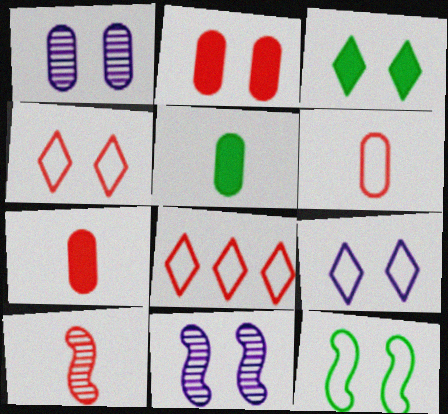[[2, 8, 10], 
[5, 8, 11]]